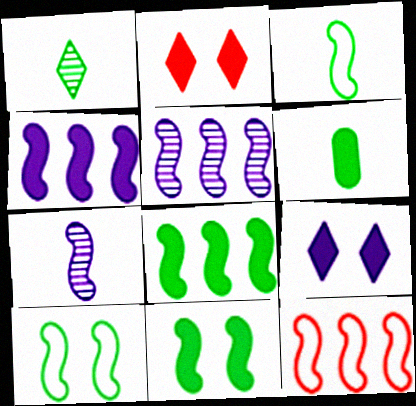[[1, 3, 6], 
[2, 4, 6], 
[5, 8, 12], 
[7, 11, 12]]